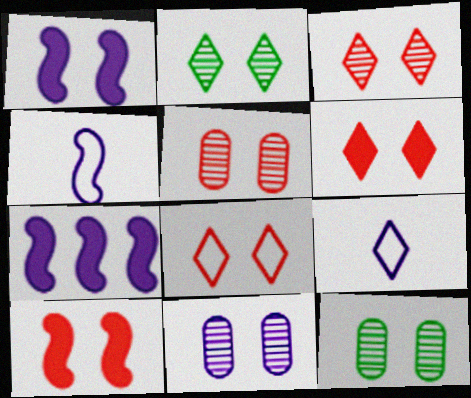[[1, 8, 12], 
[3, 6, 8], 
[5, 8, 10], 
[5, 11, 12], 
[7, 9, 11]]